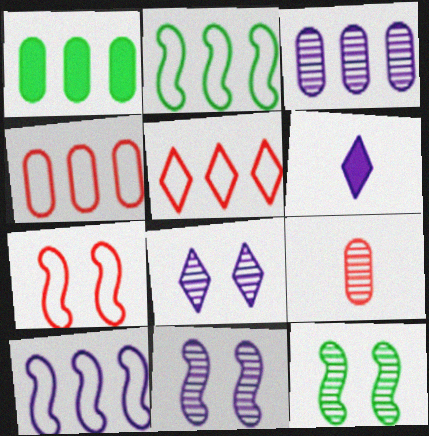[[1, 3, 4], 
[4, 6, 12]]